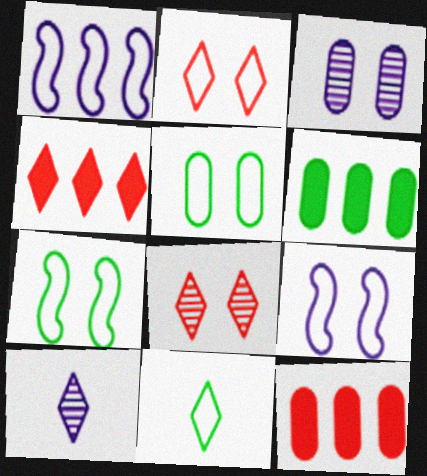[[2, 5, 9], 
[7, 10, 12]]